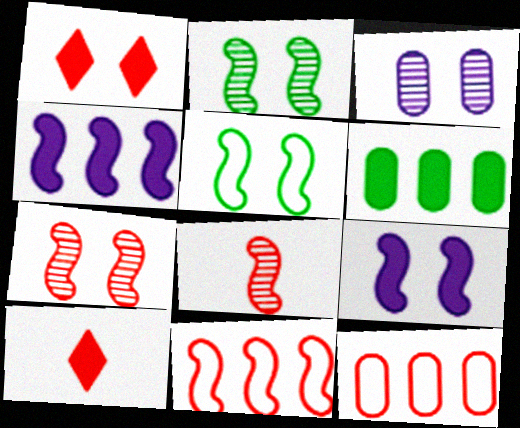[[1, 3, 5], 
[1, 8, 12], 
[4, 5, 8], 
[5, 7, 9], 
[6, 9, 10], 
[7, 10, 12]]